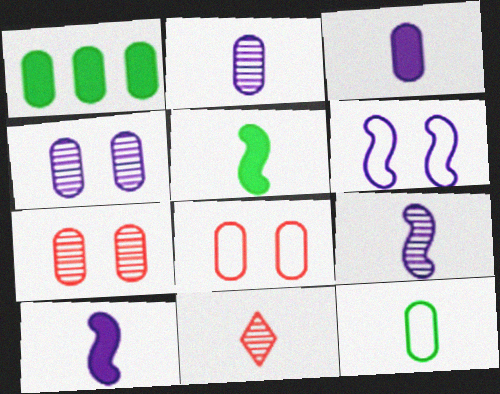[[1, 2, 8], 
[1, 6, 11], 
[10, 11, 12]]